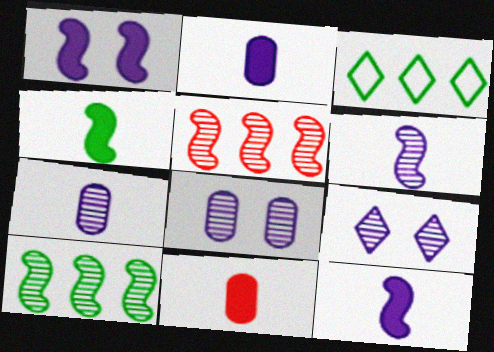[]